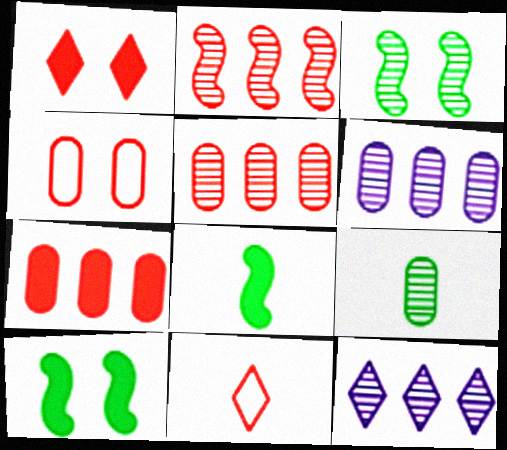[[4, 8, 12], 
[6, 10, 11]]